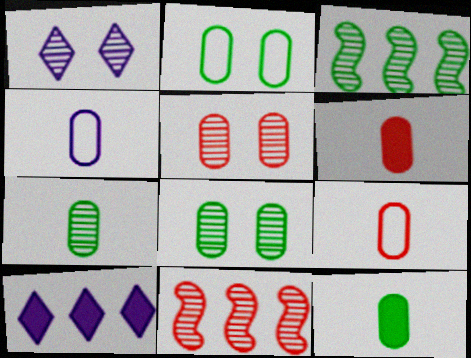[[1, 7, 11], 
[4, 6, 7]]